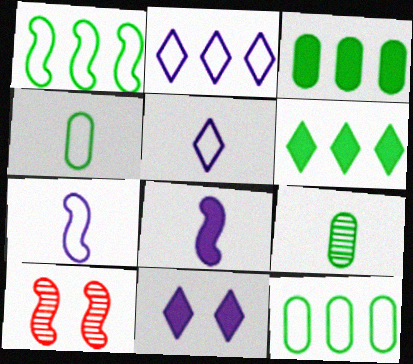[[1, 8, 10], 
[3, 5, 10]]